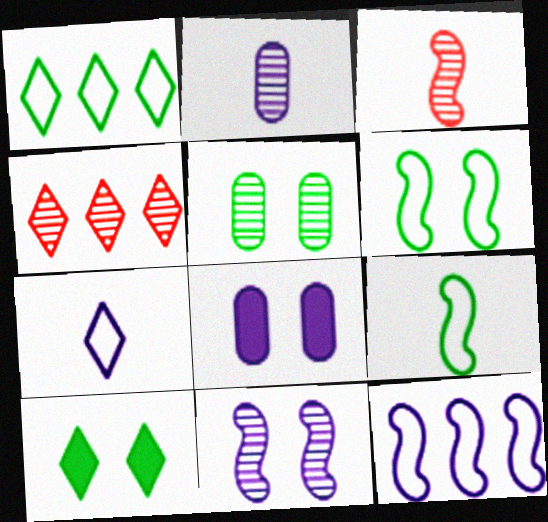[[1, 3, 8], 
[4, 7, 10], 
[4, 8, 9], 
[5, 6, 10]]